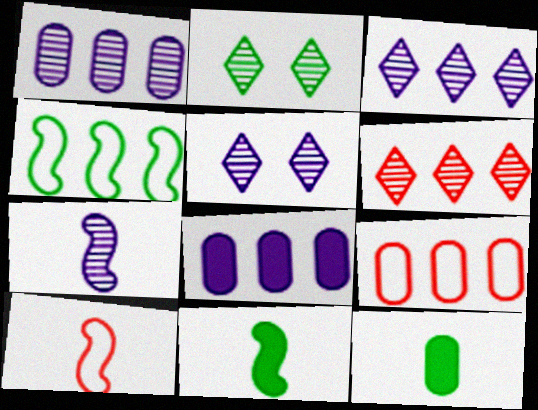[[1, 5, 7], 
[2, 4, 12], 
[2, 8, 10], 
[4, 6, 8], 
[5, 9, 11], 
[7, 10, 11]]